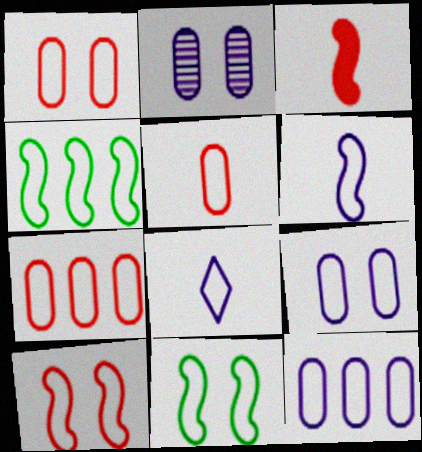[[1, 4, 8], 
[1, 5, 7], 
[4, 6, 10], 
[7, 8, 11]]